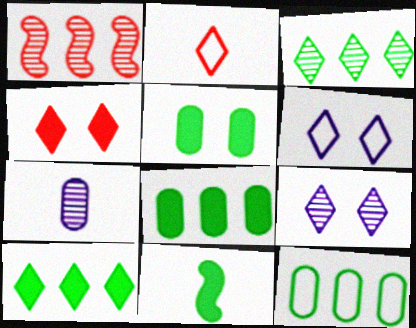[[2, 7, 11], 
[2, 9, 10], 
[5, 10, 11]]